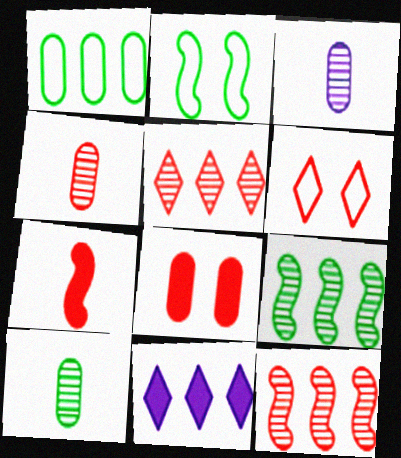[[1, 3, 8], 
[1, 11, 12], 
[2, 4, 11], 
[3, 4, 10]]